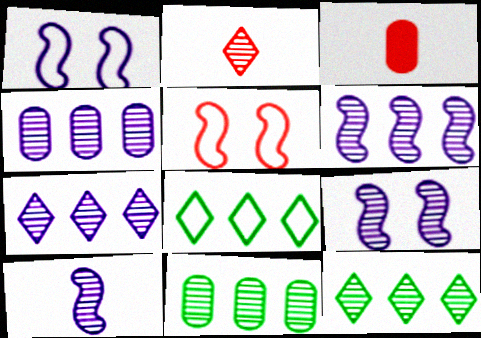[[1, 3, 12], 
[2, 9, 11], 
[3, 8, 9], 
[4, 6, 7], 
[6, 9, 10]]